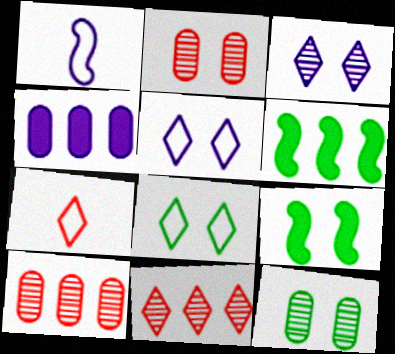[[1, 3, 4], 
[2, 5, 9], 
[8, 9, 12]]